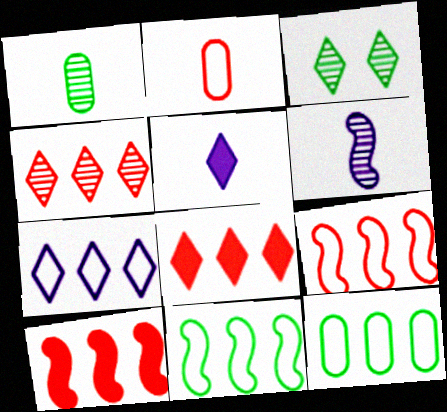[[7, 9, 12]]